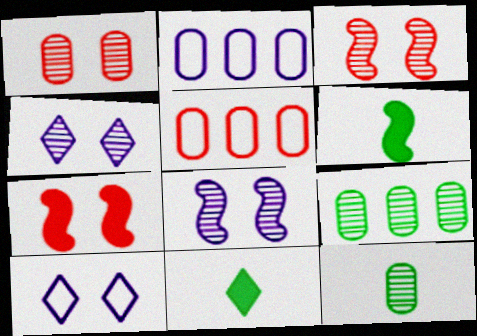[[2, 3, 11], 
[4, 5, 6], 
[5, 8, 11]]